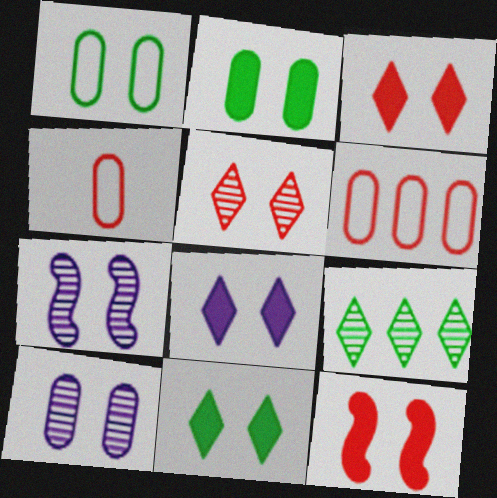[[1, 3, 7], 
[2, 8, 12], 
[3, 8, 11]]